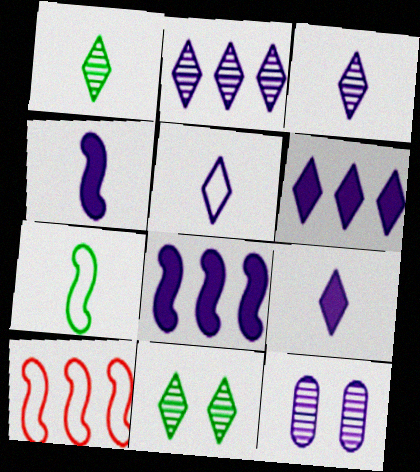[[3, 5, 9], 
[5, 8, 12]]